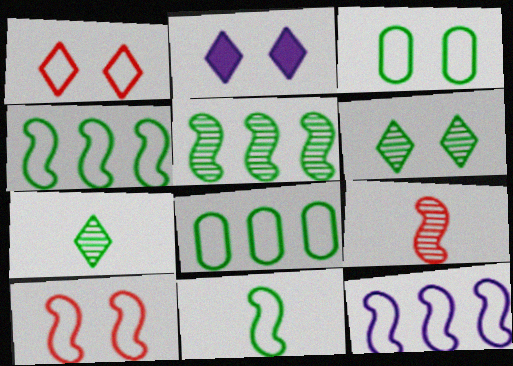[[1, 2, 6], 
[2, 8, 9], 
[10, 11, 12]]